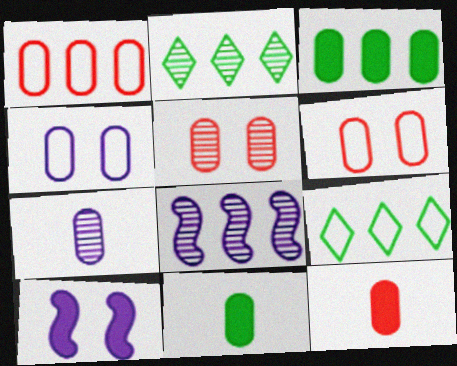[[1, 5, 12], 
[3, 6, 7]]